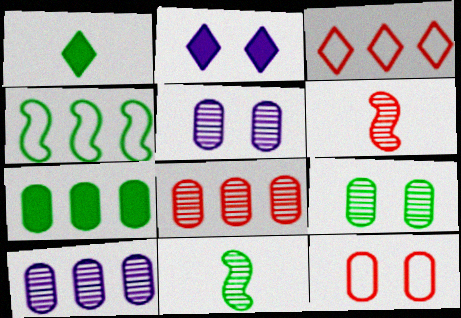[[1, 4, 9]]